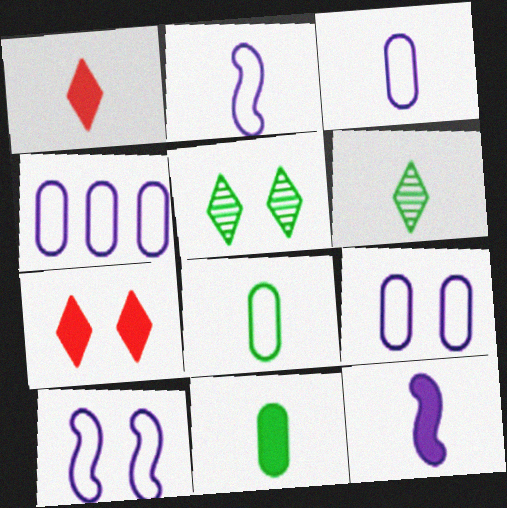[[1, 11, 12], 
[3, 4, 9]]